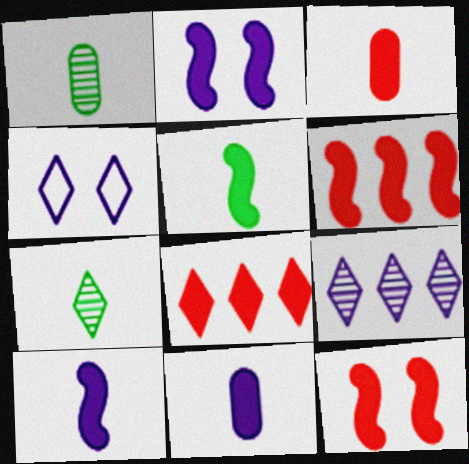[[1, 4, 6], 
[2, 5, 6], 
[3, 8, 12], 
[4, 7, 8]]